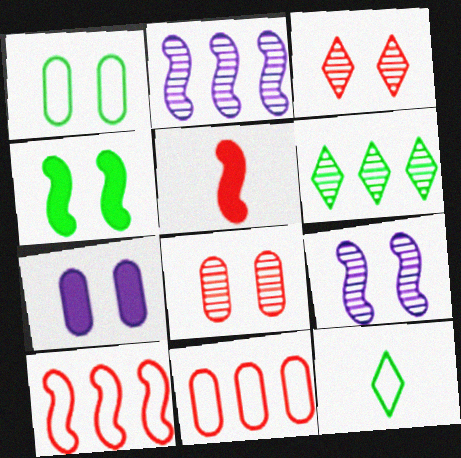[[1, 7, 8], 
[3, 5, 11]]